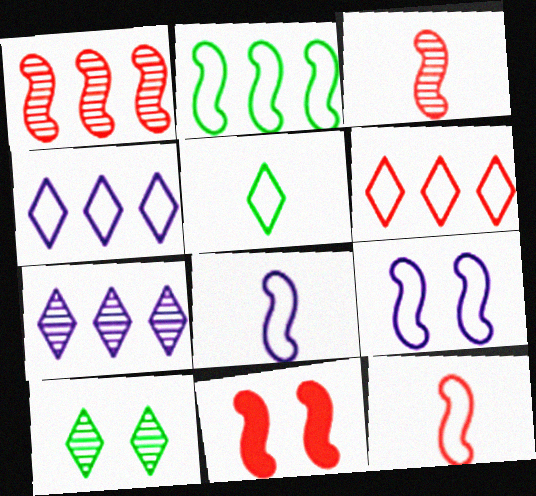[[1, 11, 12], 
[2, 9, 12]]